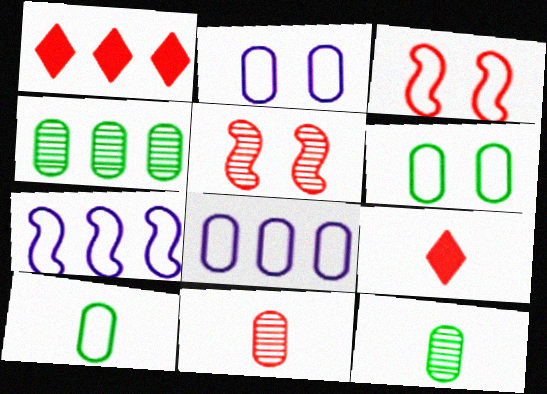[[1, 3, 11], 
[1, 4, 7]]